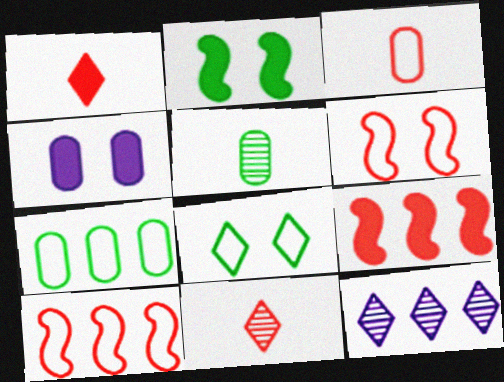[[1, 8, 12], 
[2, 3, 12], 
[7, 9, 12]]